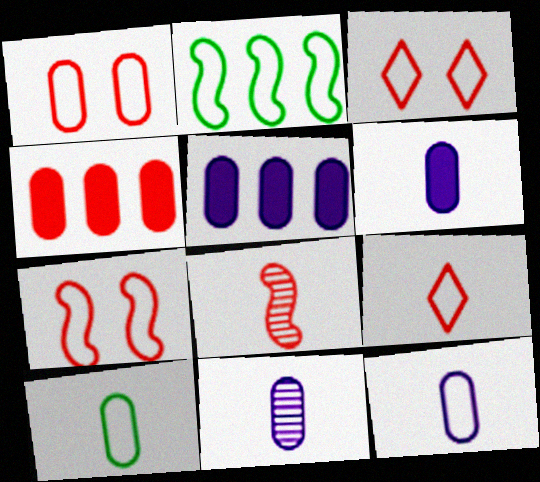[[1, 3, 7], 
[2, 3, 12], 
[3, 4, 8], 
[6, 11, 12]]